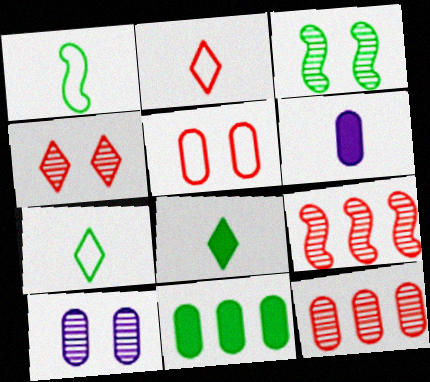[[3, 4, 10], 
[3, 7, 11]]